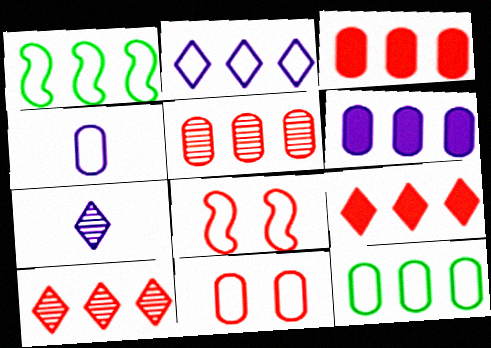[[1, 6, 10], 
[4, 11, 12], 
[5, 6, 12]]